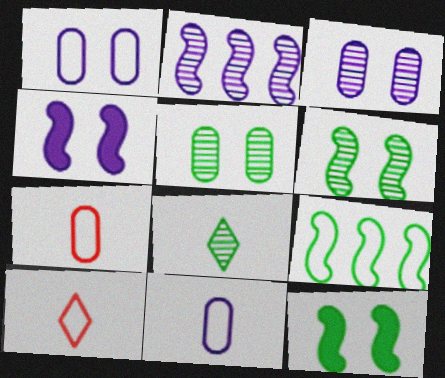[[1, 9, 10]]